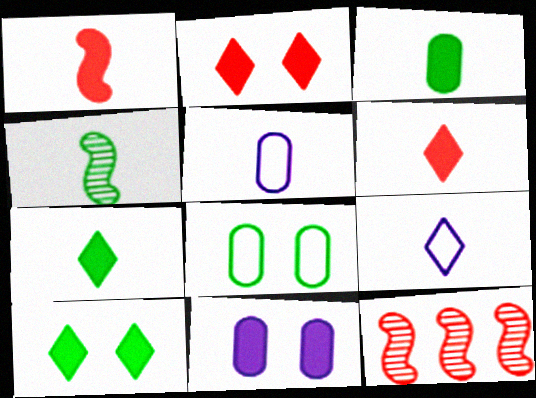[[4, 5, 6], 
[5, 10, 12]]